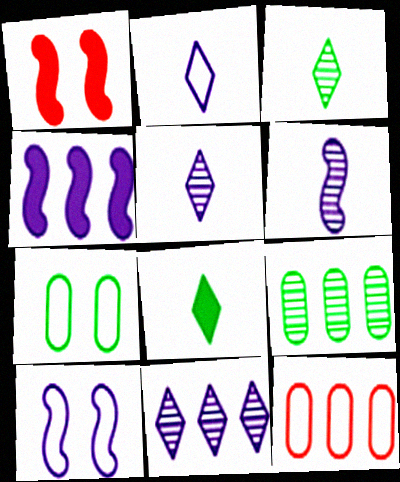[[1, 2, 9], 
[4, 6, 10]]